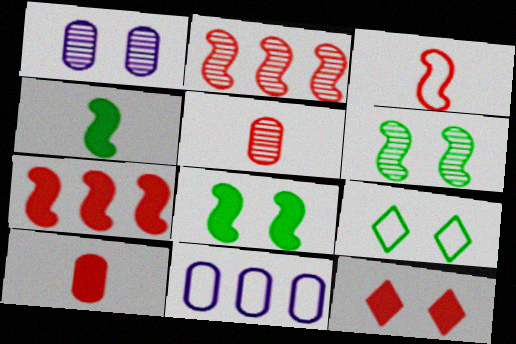[[3, 9, 11], 
[7, 10, 12]]